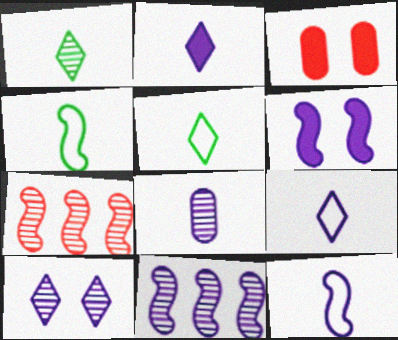[[2, 8, 12], 
[3, 5, 11], 
[4, 6, 7], 
[6, 11, 12], 
[8, 10, 11]]